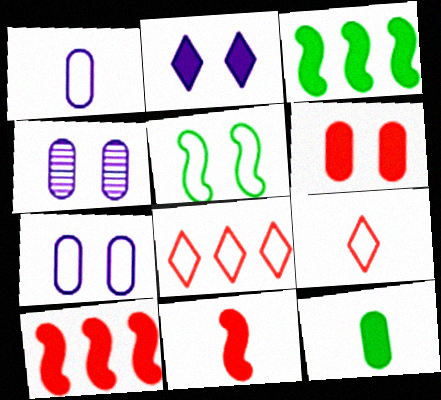[[1, 5, 8], 
[2, 10, 12], 
[3, 4, 9]]